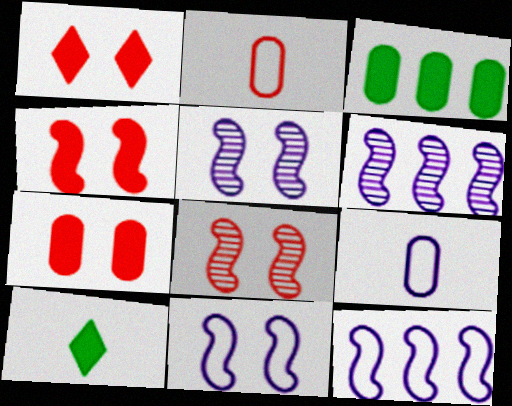[[1, 4, 7]]